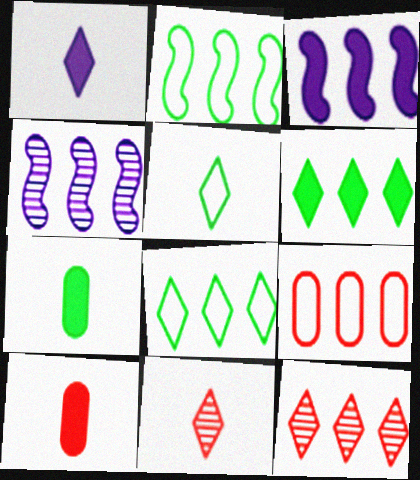[[1, 5, 11], 
[4, 6, 9]]